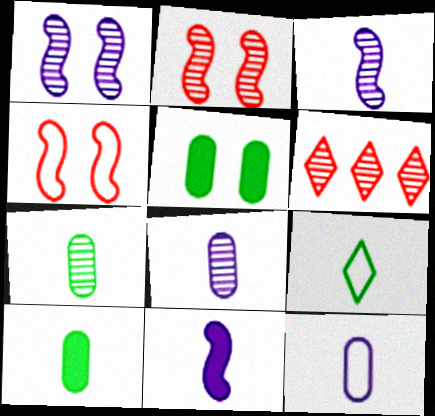[[1, 6, 7]]